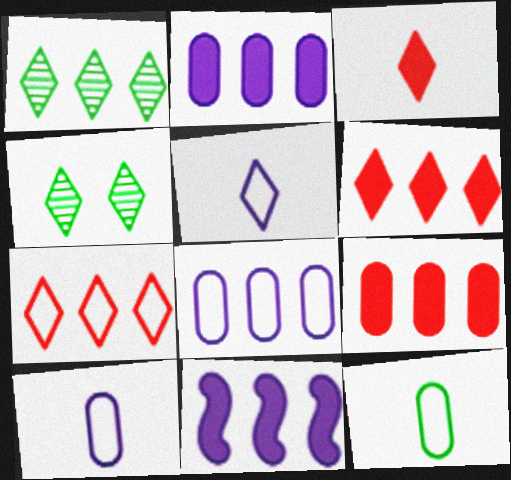[[4, 5, 6]]